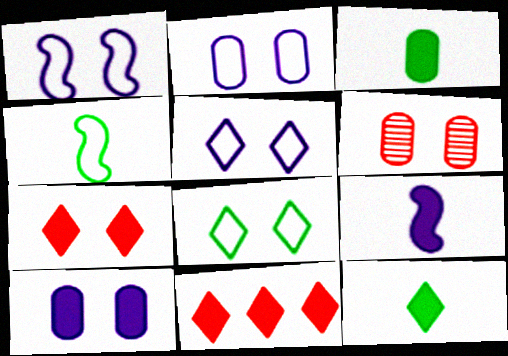[[1, 2, 5]]